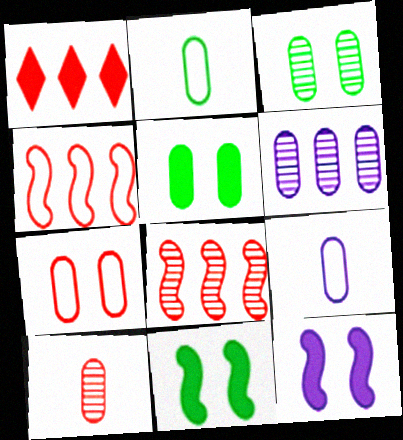[[3, 6, 10]]